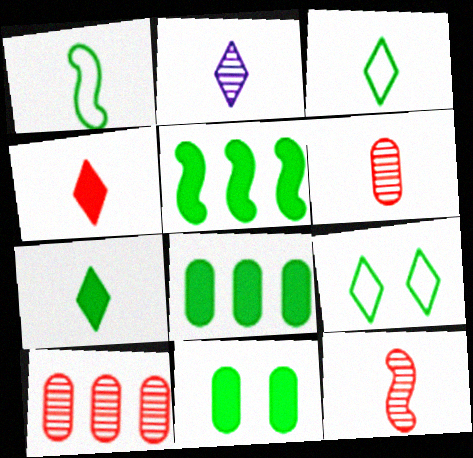[[2, 3, 4], 
[5, 7, 11]]